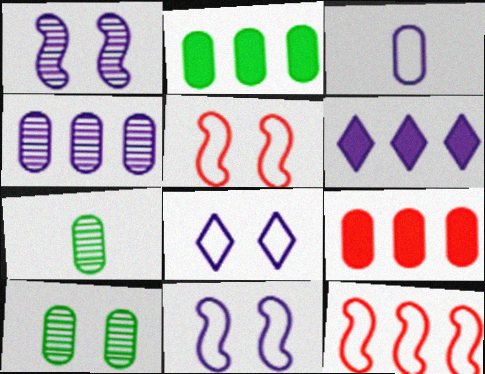[[1, 3, 6], 
[3, 9, 10], 
[5, 6, 7]]